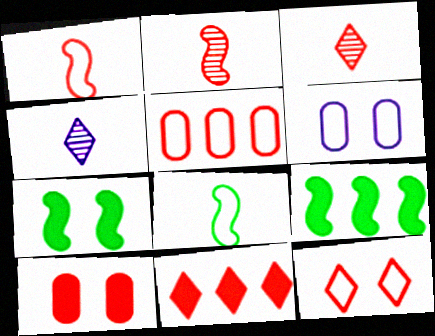[[1, 5, 12], 
[3, 6, 9], 
[3, 11, 12], 
[4, 5, 7]]